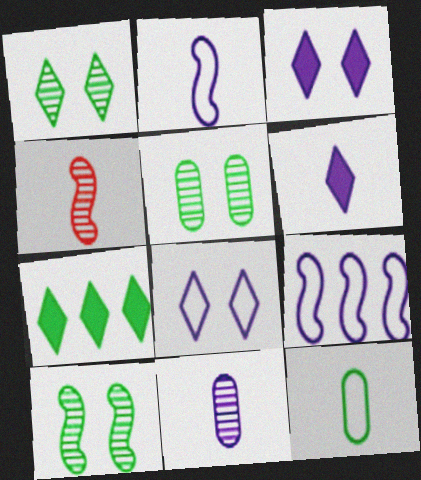[[1, 5, 10], 
[2, 6, 11], 
[3, 9, 11], 
[4, 6, 12], 
[7, 10, 12]]